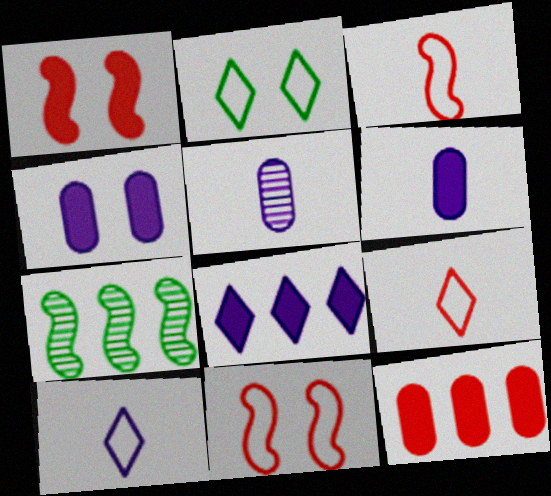[[4, 7, 9]]